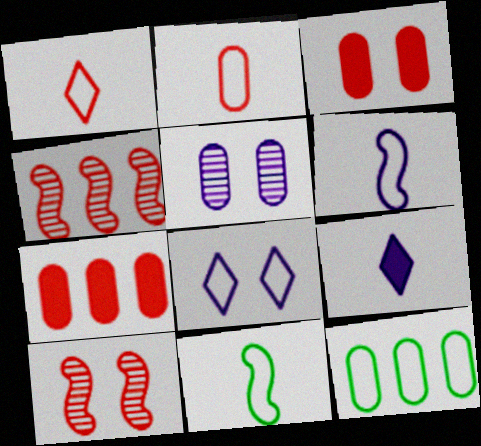[[1, 3, 4], 
[1, 7, 10], 
[9, 10, 12]]